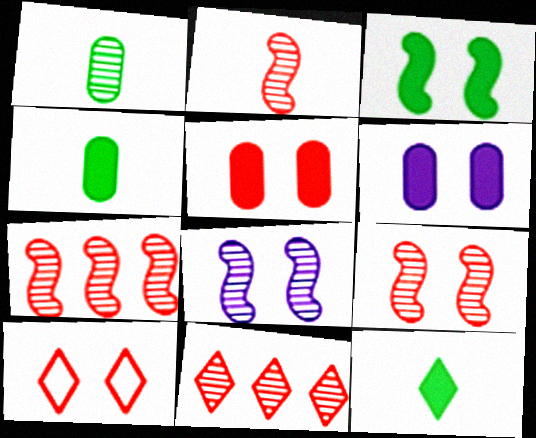[[1, 8, 11], 
[2, 7, 9], 
[5, 9, 10]]